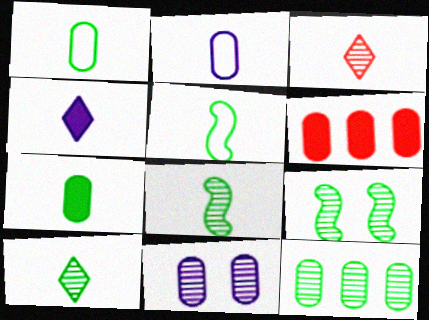[[1, 6, 11], 
[5, 7, 10], 
[9, 10, 12]]